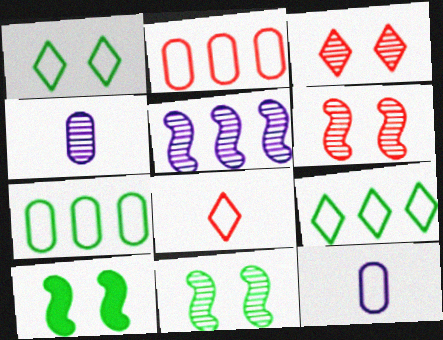[]